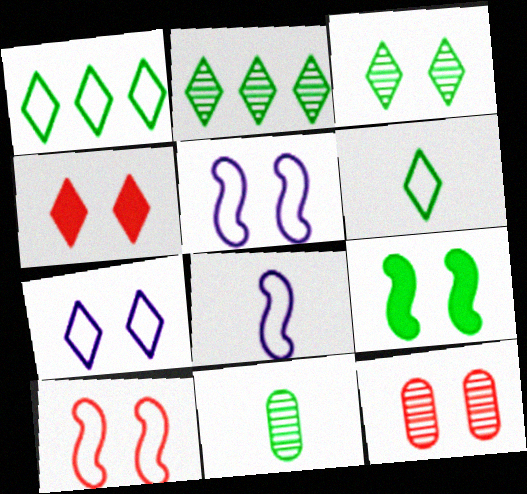[[1, 9, 11], 
[3, 4, 7], 
[4, 10, 12], 
[7, 9, 12]]